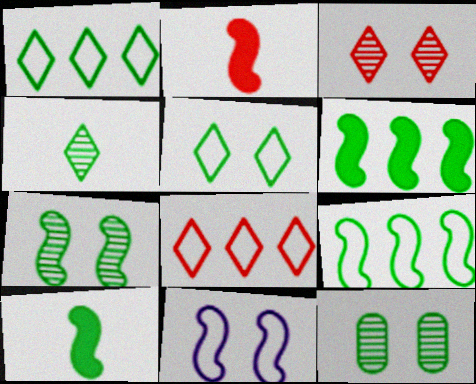[[1, 10, 12], 
[7, 9, 10]]